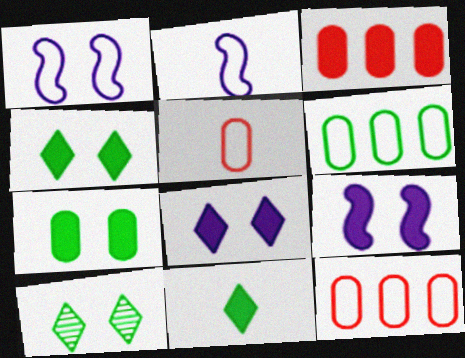[[2, 3, 10], 
[3, 9, 11]]